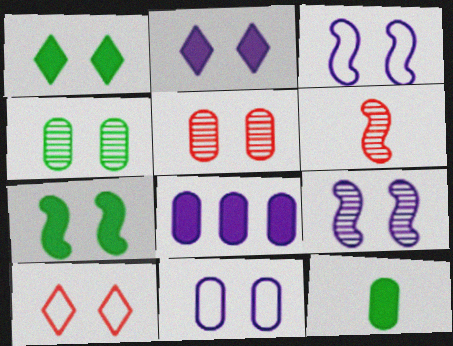[[1, 3, 5], 
[2, 9, 11]]